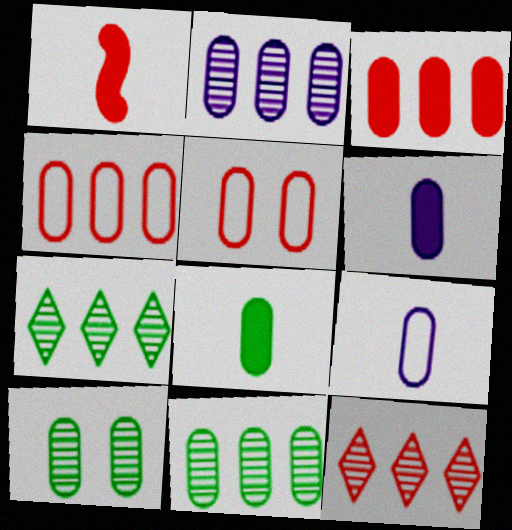[[1, 5, 12], 
[2, 5, 8], 
[3, 9, 10], 
[4, 6, 10], 
[5, 6, 11]]